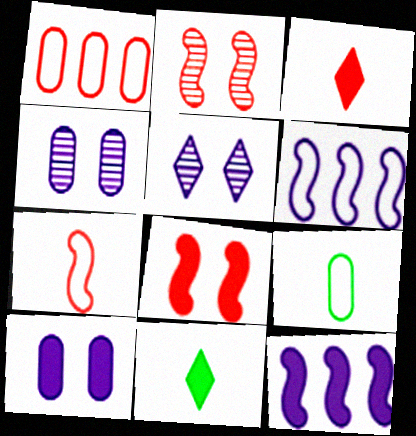[[1, 2, 3]]